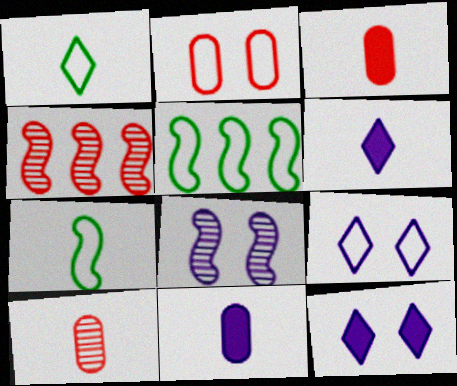[[5, 10, 12], 
[6, 7, 10]]